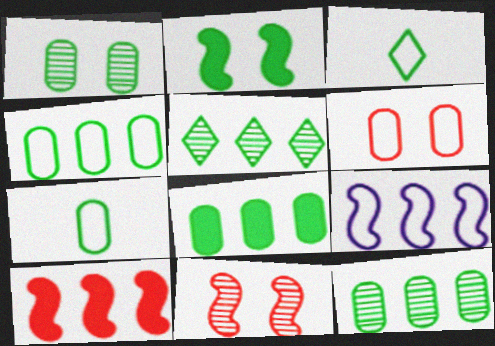[[1, 7, 8], 
[2, 3, 12], 
[2, 5, 7], 
[3, 6, 9], 
[4, 8, 12]]